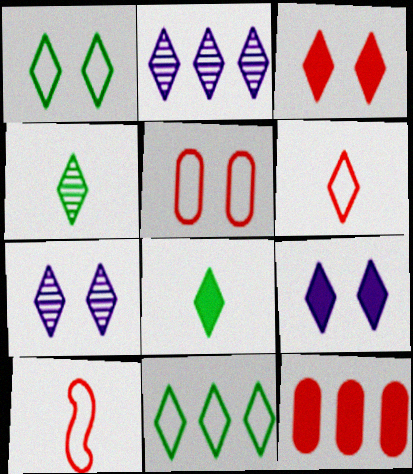[[1, 3, 7]]